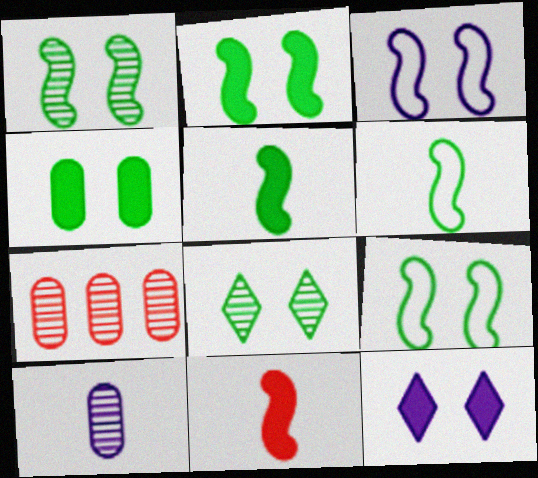[[1, 2, 9], 
[4, 8, 9], 
[6, 7, 12]]